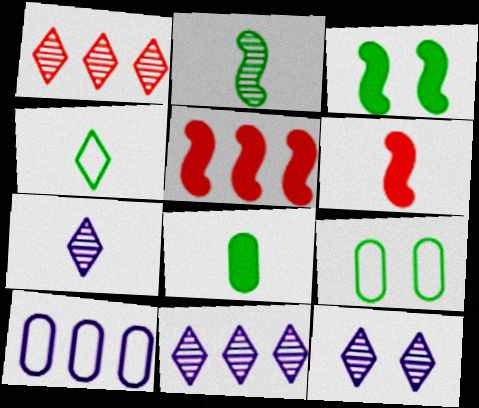[[2, 4, 8], 
[5, 7, 9], 
[6, 9, 11], 
[7, 11, 12]]